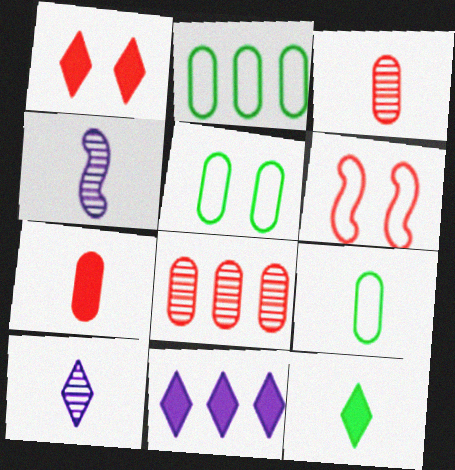[[1, 2, 4], 
[1, 11, 12], 
[2, 5, 9]]